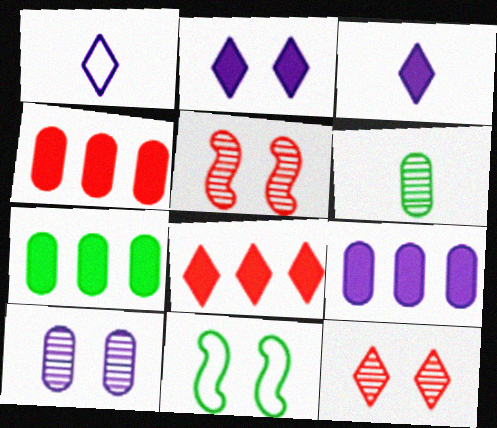[[1, 5, 7], 
[4, 7, 9]]